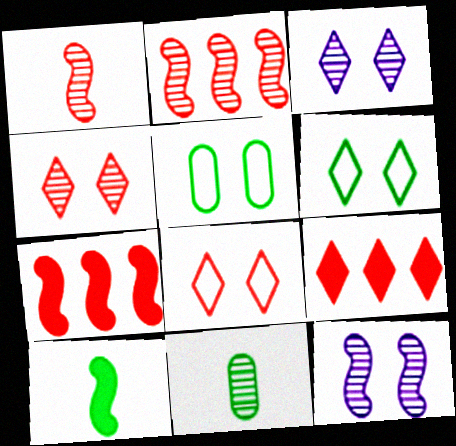[[2, 3, 11]]